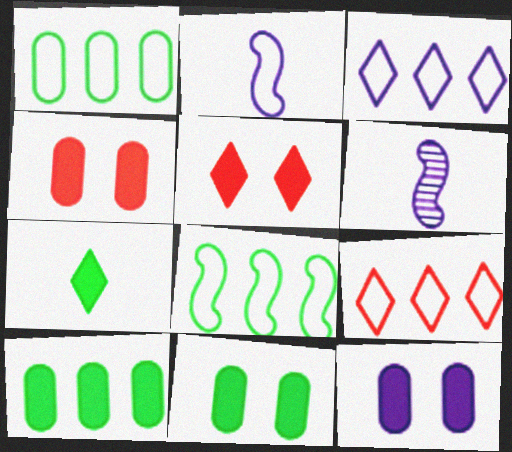[[1, 5, 6], 
[3, 6, 12], 
[4, 11, 12], 
[6, 9, 11]]